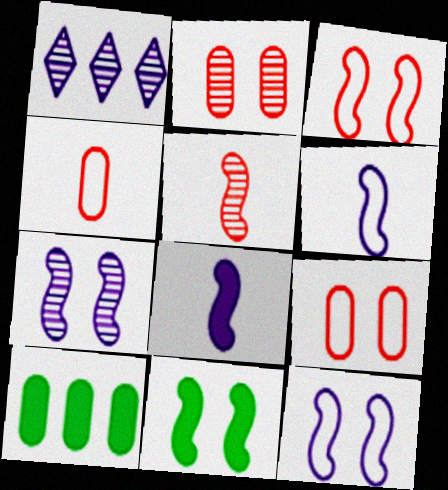[[1, 4, 11], 
[3, 7, 11]]